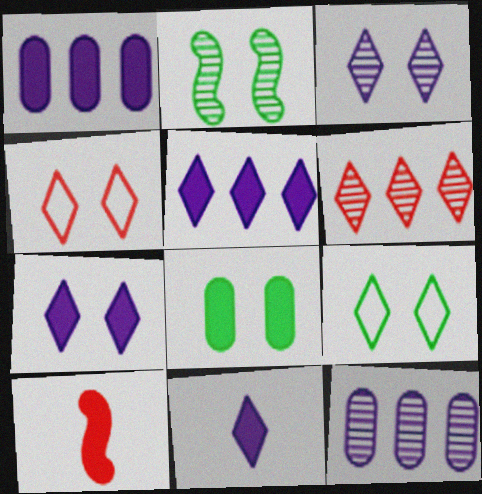[[2, 8, 9], 
[5, 7, 11], 
[5, 8, 10], 
[6, 9, 11], 
[9, 10, 12]]